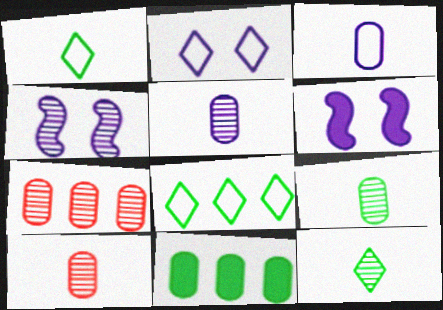[[1, 6, 7], 
[4, 7, 12], 
[5, 9, 10], 
[6, 8, 10]]